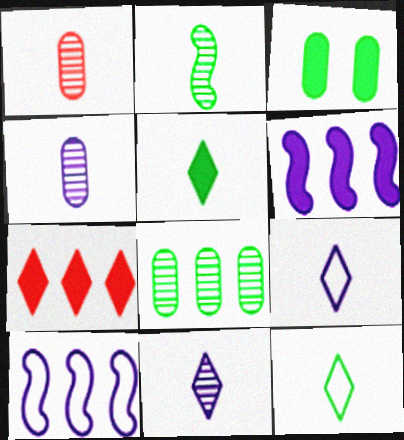[[1, 2, 11], 
[7, 8, 10]]